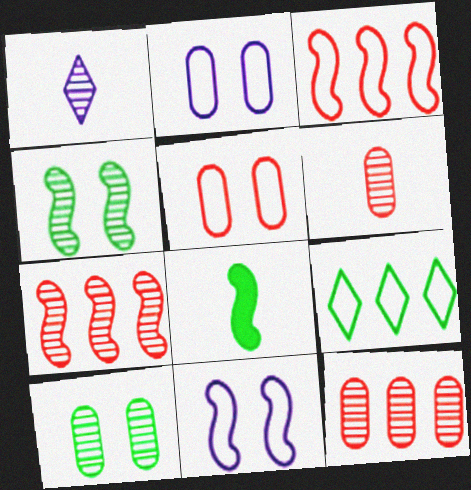[[1, 4, 12], 
[1, 7, 10], 
[7, 8, 11], 
[8, 9, 10]]